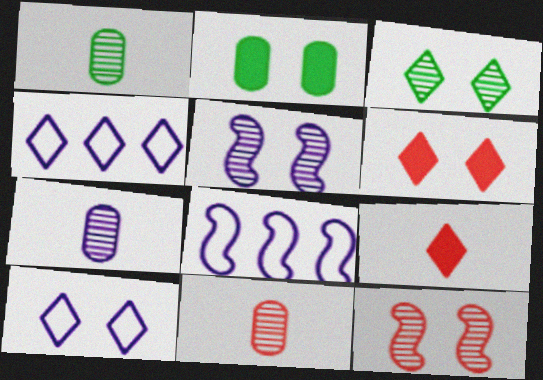[[1, 6, 8], 
[1, 7, 11], 
[2, 10, 12], 
[3, 4, 9], 
[3, 6, 10]]